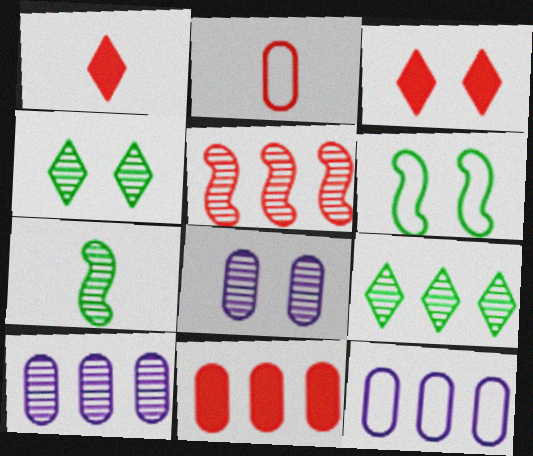[[1, 6, 10], 
[2, 3, 5], 
[3, 6, 8], 
[3, 7, 12], 
[5, 9, 10]]